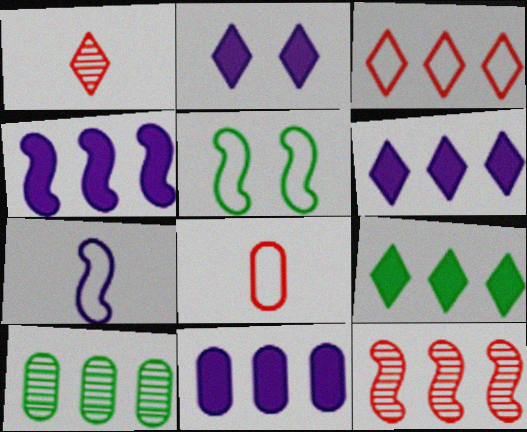[[1, 5, 11], 
[3, 4, 10], 
[4, 6, 11]]